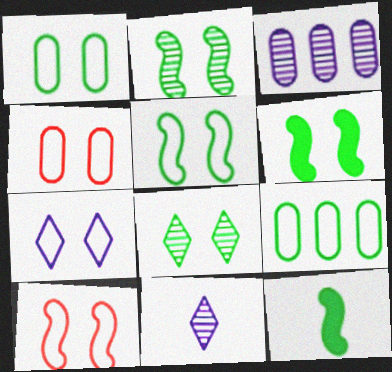[[1, 6, 8], 
[1, 7, 10], 
[2, 5, 6], 
[4, 5, 7], 
[8, 9, 12]]